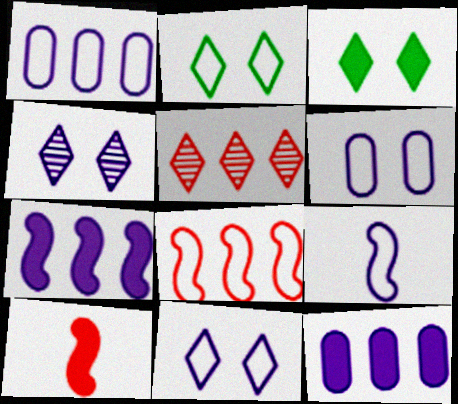[[1, 9, 11], 
[3, 10, 12], 
[4, 9, 12]]